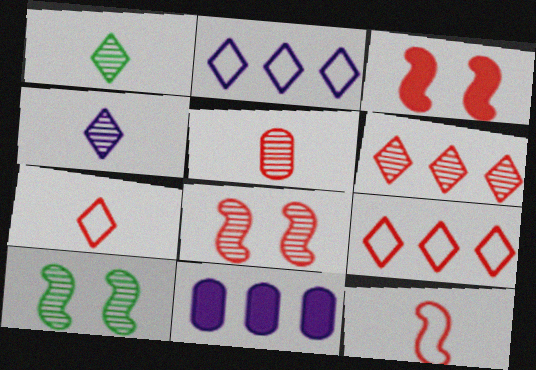[[3, 5, 9], 
[5, 6, 8], 
[7, 10, 11]]